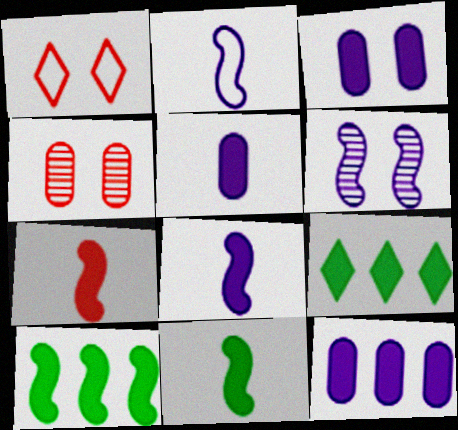[[2, 4, 9], 
[3, 5, 12], 
[3, 7, 9], 
[7, 8, 11]]